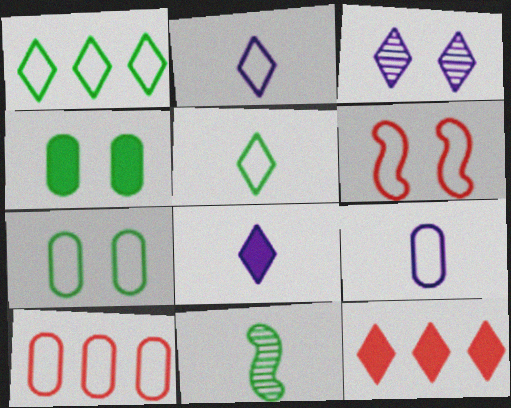[[1, 4, 11], 
[1, 6, 9], 
[3, 4, 6], 
[3, 5, 12], 
[7, 9, 10]]